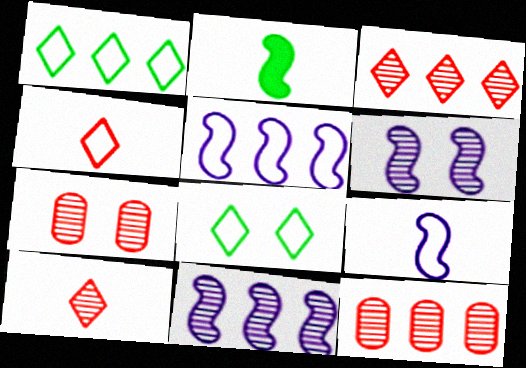[]